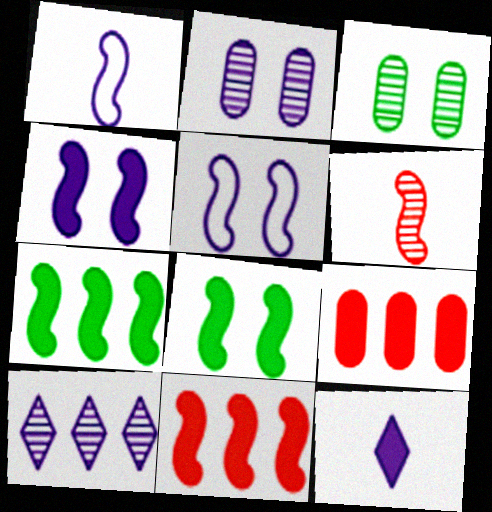[[3, 6, 10], 
[5, 6, 7], 
[8, 9, 12]]